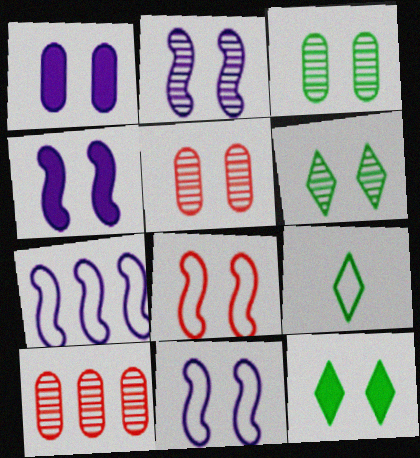[[1, 6, 8], 
[2, 4, 11], 
[2, 5, 6], 
[4, 9, 10], 
[5, 11, 12]]